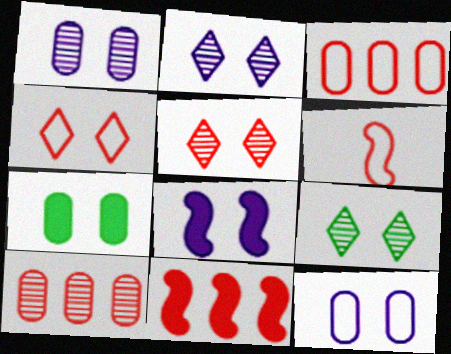[[2, 5, 9], 
[2, 8, 12], 
[3, 4, 6]]